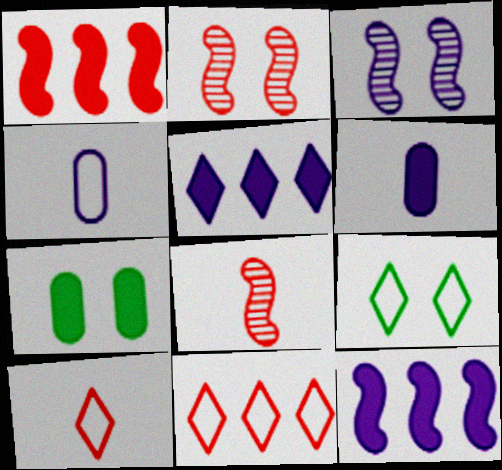[[3, 4, 5]]